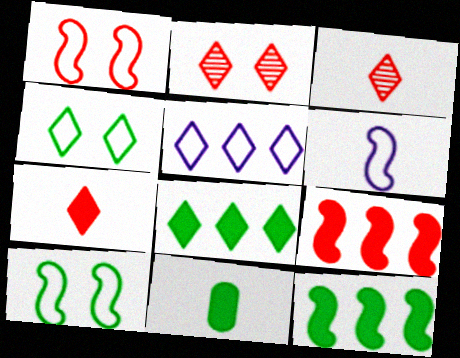[[3, 6, 11]]